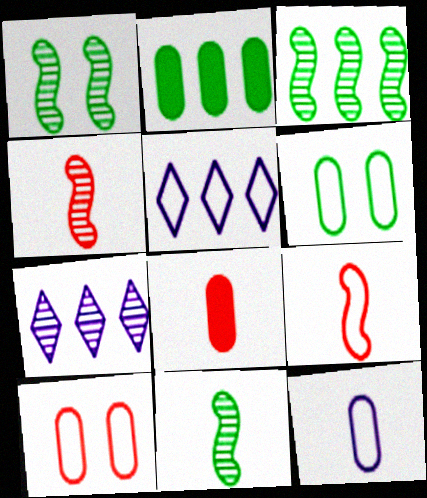[[1, 3, 11], 
[1, 5, 8], 
[5, 6, 9]]